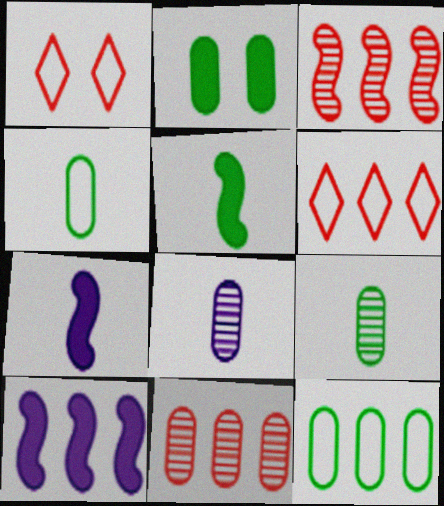[[1, 9, 10], 
[2, 9, 12]]